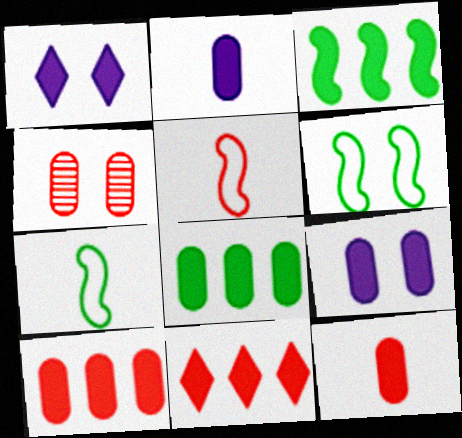[[1, 3, 12], 
[1, 4, 6], 
[4, 5, 11], 
[8, 9, 12]]